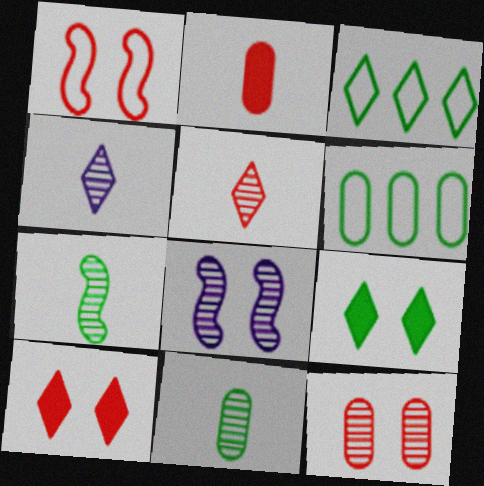[[1, 10, 12], 
[2, 3, 8], 
[3, 4, 10], 
[6, 7, 9]]